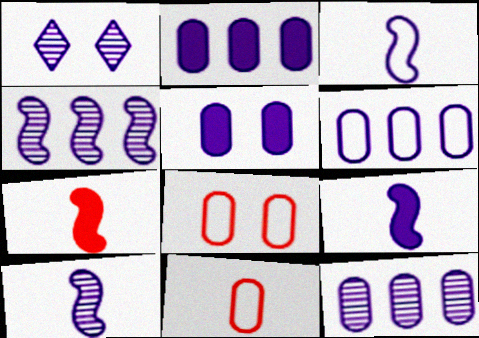[[1, 2, 3], 
[1, 6, 9], 
[1, 10, 12], 
[2, 6, 12], 
[3, 9, 10]]